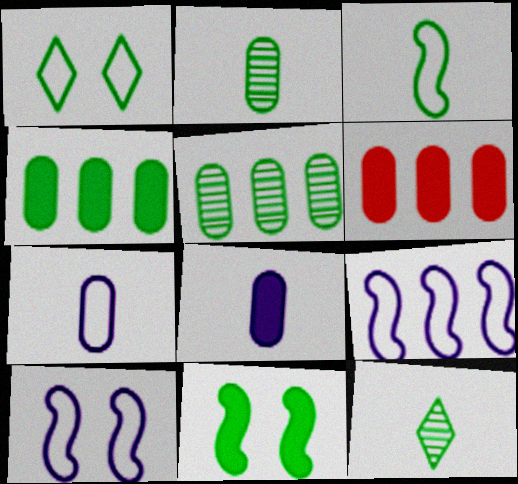[[6, 10, 12]]